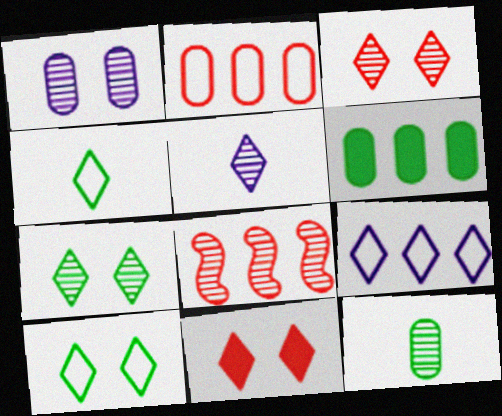[[6, 8, 9]]